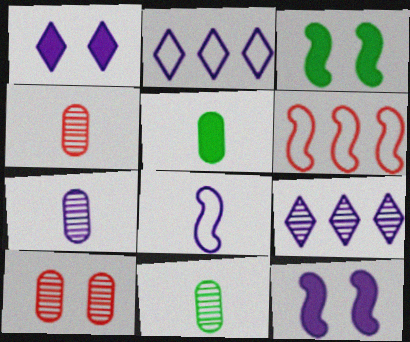[[1, 6, 11], 
[2, 3, 4], 
[2, 7, 12], 
[4, 7, 11]]